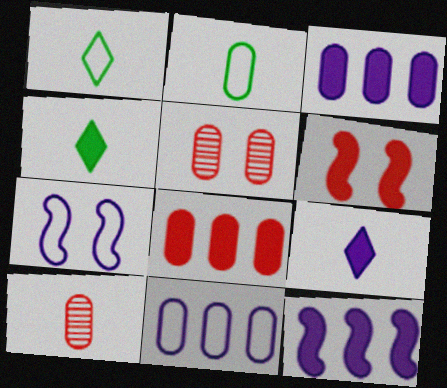[[1, 5, 12], 
[2, 3, 5], 
[3, 4, 6]]